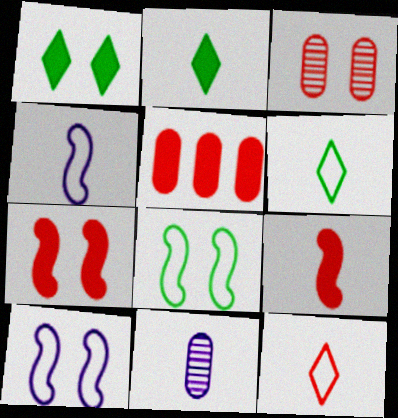[[1, 3, 10], 
[6, 9, 11]]